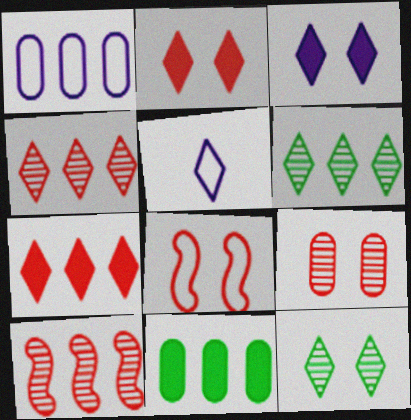[[2, 5, 6], 
[2, 8, 9], 
[5, 7, 12]]